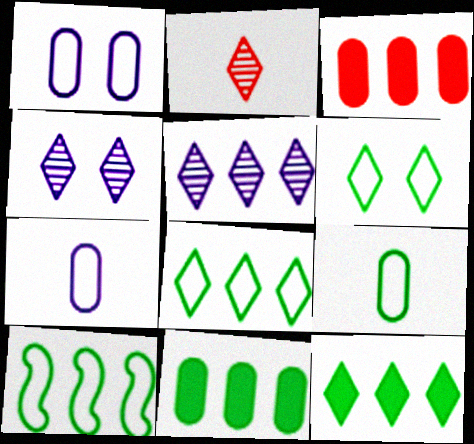[[3, 5, 10], 
[6, 9, 10]]